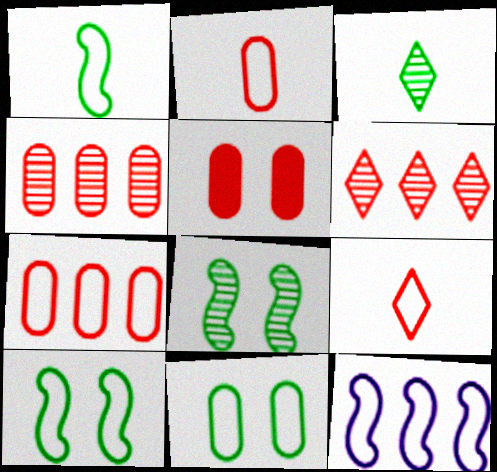[[2, 4, 5], 
[3, 5, 12], 
[9, 11, 12]]